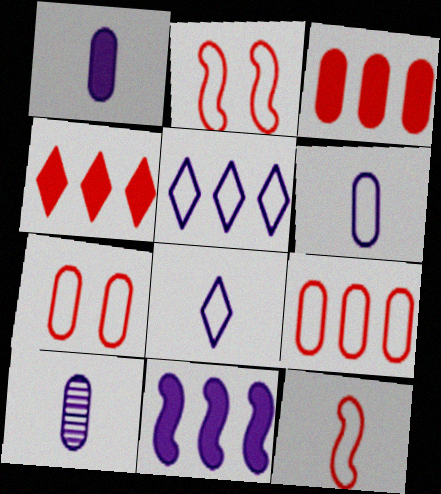[[1, 6, 10]]